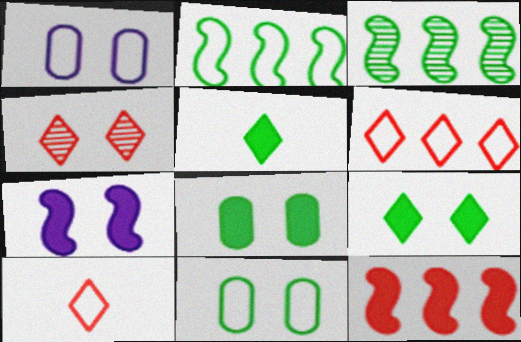[[1, 2, 10], 
[3, 5, 11], 
[4, 7, 11]]